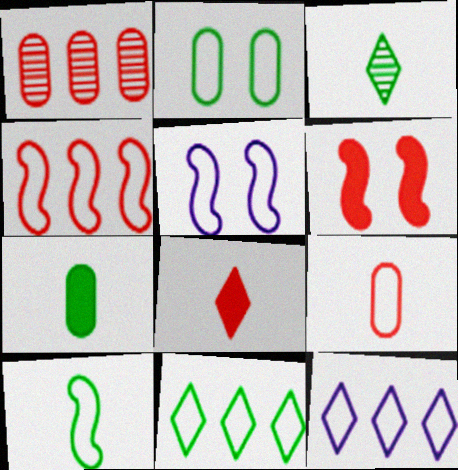[[2, 10, 11], 
[3, 7, 10], 
[4, 5, 10], 
[5, 9, 11]]